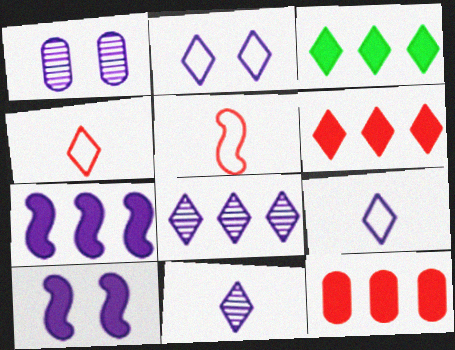[[1, 2, 10], 
[1, 3, 5], 
[1, 7, 9], 
[3, 7, 12]]